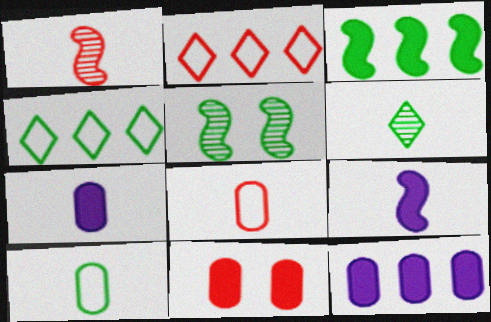[[1, 2, 11], 
[2, 5, 7], 
[6, 8, 9]]